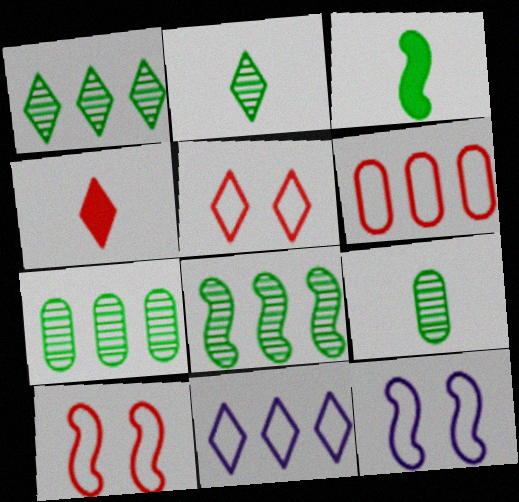[[1, 7, 8], 
[4, 7, 12]]